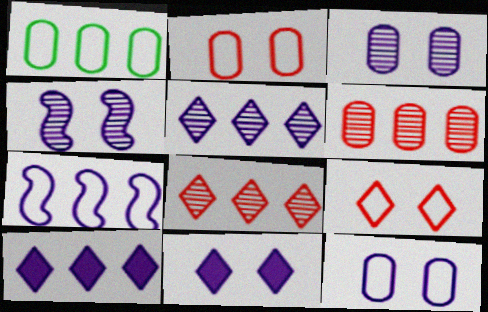[[4, 11, 12]]